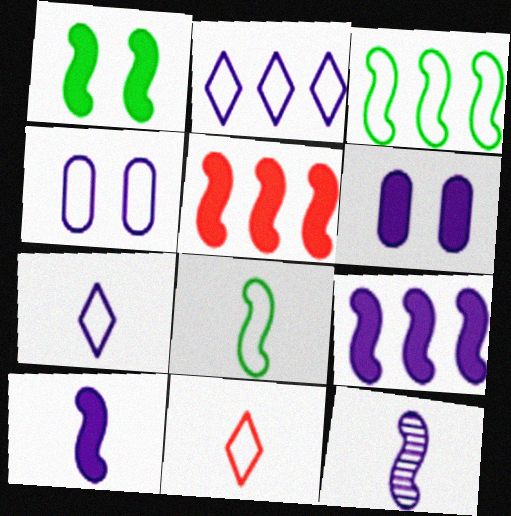[[1, 5, 10], 
[2, 6, 12], 
[3, 4, 11]]